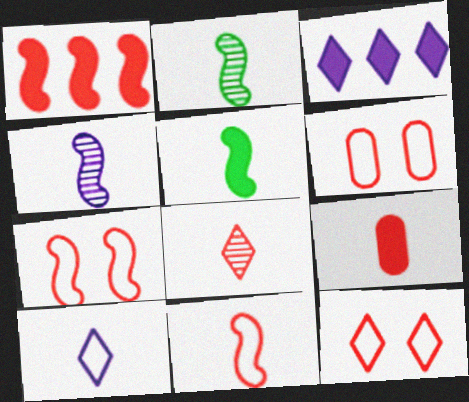[[1, 6, 8], 
[2, 3, 6], 
[2, 9, 10], 
[4, 5, 11], 
[6, 7, 12], 
[8, 9, 11]]